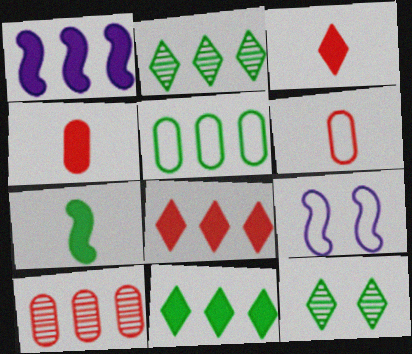[[1, 6, 12], 
[2, 4, 9], 
[5, 7, 12]]